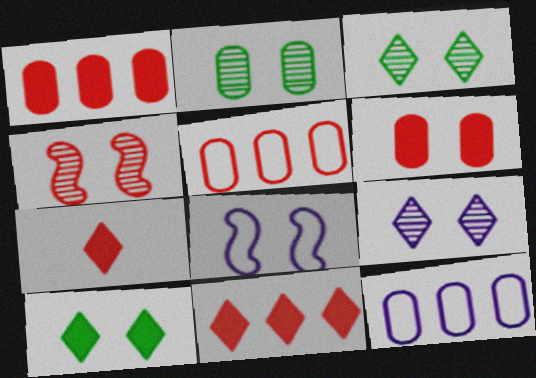[[2, 4, 9], 
[3, 6, 8], 
[4, 5, 7]]